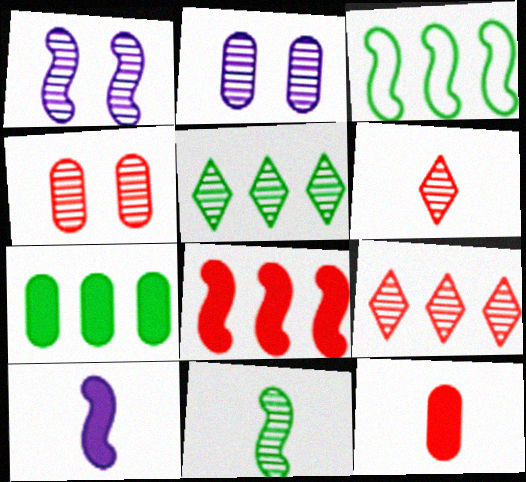[[2, 9, 11], 
[3, 5, 7]]